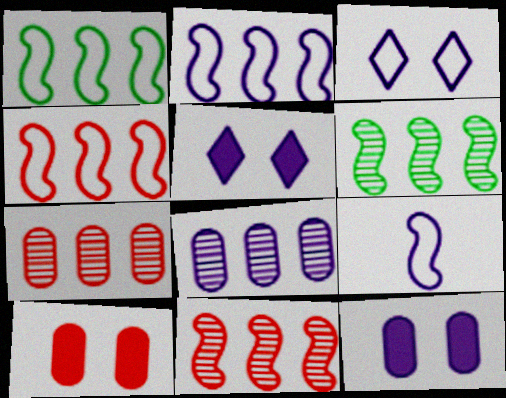[[1, 2, 4], 
[5, 8, 9]]